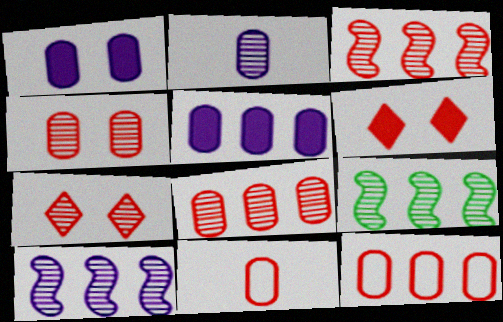[[2, 7, 9], 
[3, 6, 11], 
[3, 9, 10]]